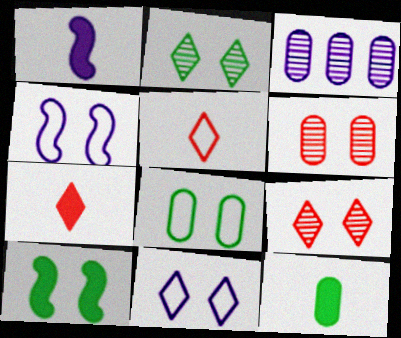[[1, 3, 11], 
[1, 7, 12], 
[2, 8, 10], 
[3, 5, 10], 
[6, 10, 11]]